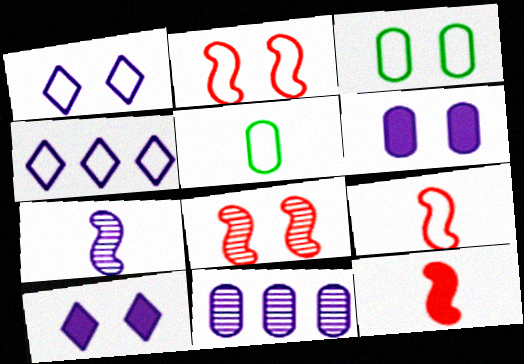[[1, 2, 3], 
[2, 4, 5], 
[3, 4, 9], 
[3, 8, 10], 
[4, 6, 7]]